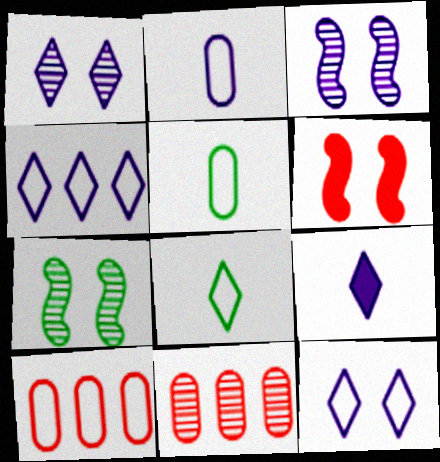[[1, 4, 9], 
[7, 9, 10]]